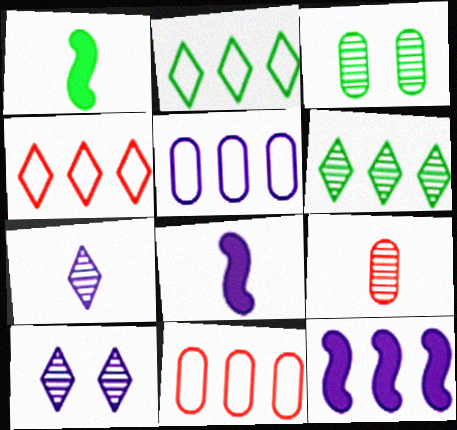[[1, 2, 3], 
[1, 10, 11], 
[3, 4, 8], 
[5, 8, 10], 
[6, 11, 12]]